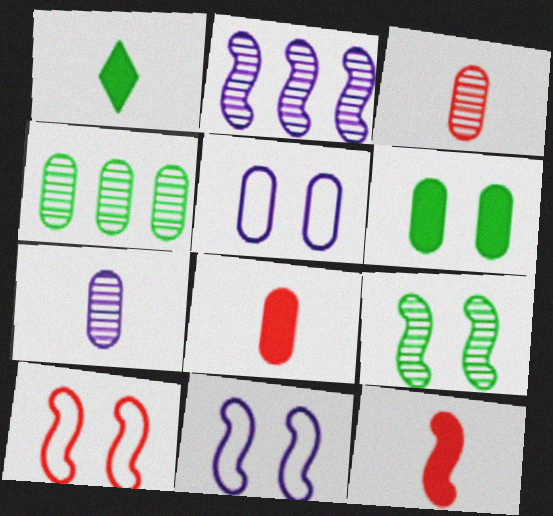[[4, 5, 8]]